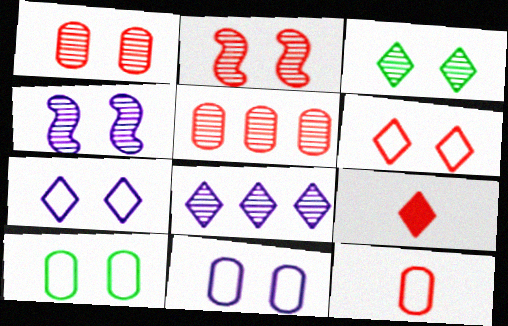[[1, 3, 4]]